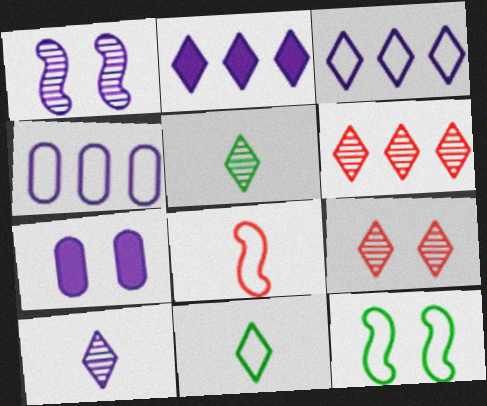[[2, 9, 11], 
[7, 9, 12]]